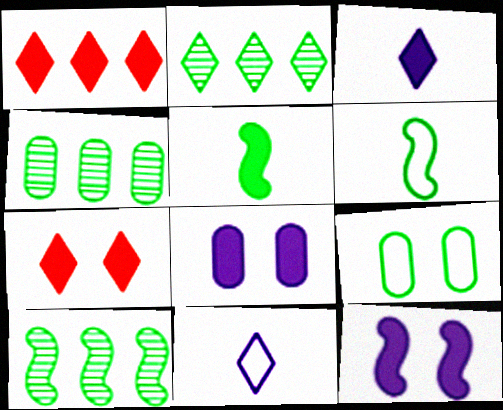[[1, 5, 8], 
[2, 4, 10], 
[2, 5, 9], 
[2, 7, 11]]